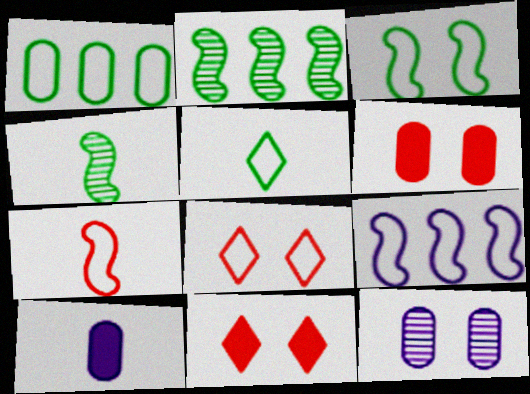[[1, 3, 5], 
[2, 8, 10], 
[3, 7, 9], 
[3, 11, 12]]